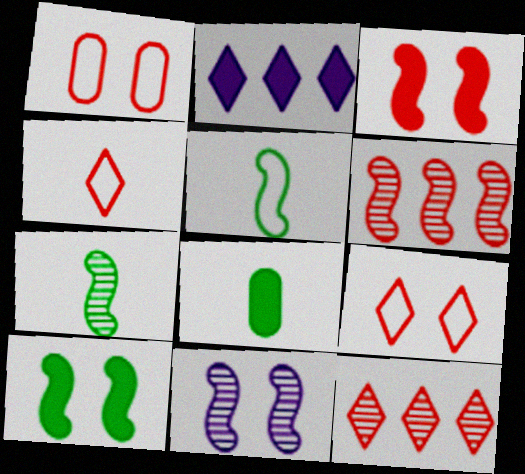[[1, 2, 7], 
[2, 3, 8], 
[6, 7, 11]]